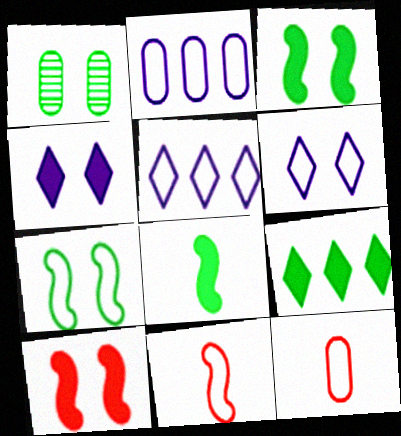[[1, 6, 10], 
[5, 7, 12]]